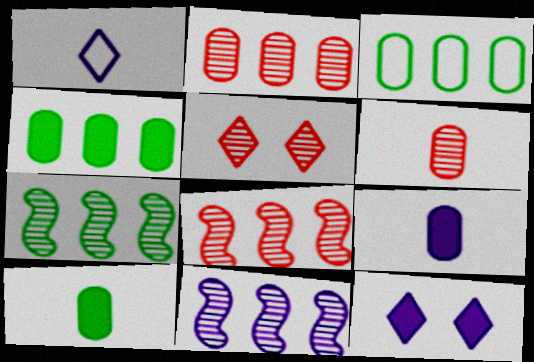[[5, 6, 8], 
[7, 8, 11]]